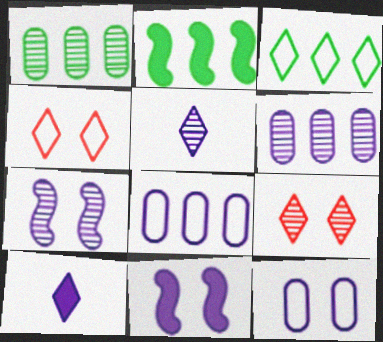[[1, 2, 3], 
[3, 9, 10], 
[5, 6, 7], 
[5, 8, 11], 
[7, 8, 10]]